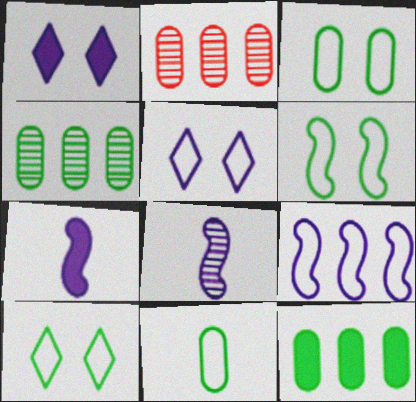[[2, 7, 10], 
[3, 6, 10]]